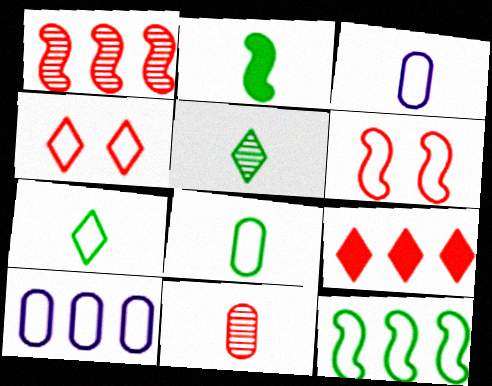[[2, 5, 8], 
[3, 4, 12], 
[6, 7, 10], 
[6, 9, 11]]